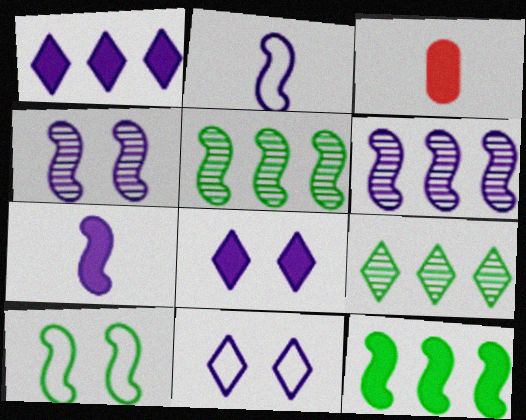[[3, 5, 11], 
[3, 8, 12]]